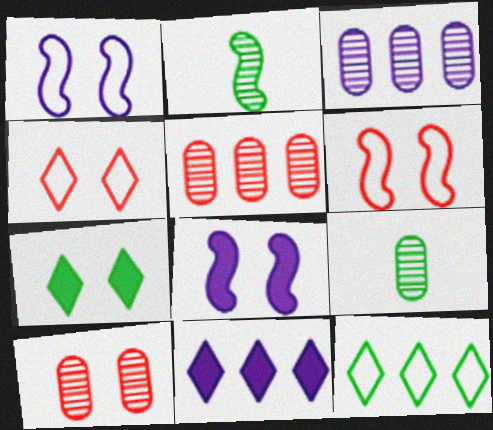[[1, 7, 10], 
[3, 9, 10], 
[6, 9, 11]]